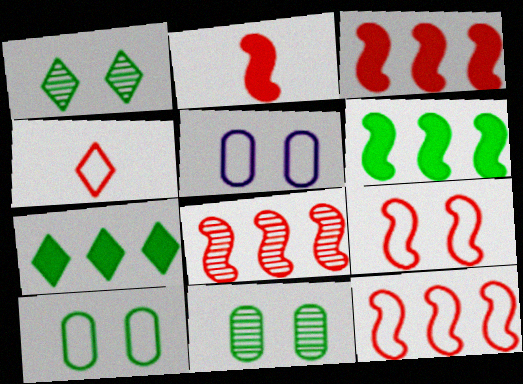[[2, 8, 9], 
[3, 8, 12]]